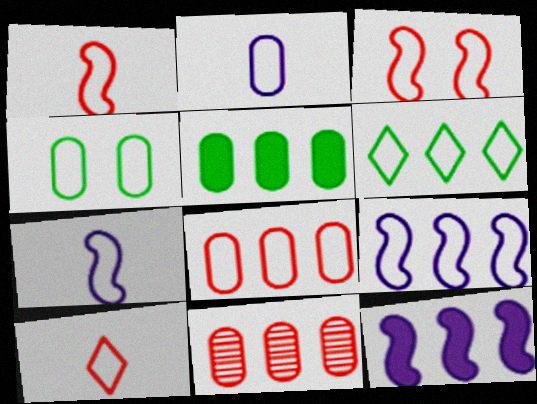[[2, 3, 6], 
[2, 4, 8], 
[3, 8, 10], 
[4, 9, 10], 
[6, 8, 9], 
[6, 11, 12]]